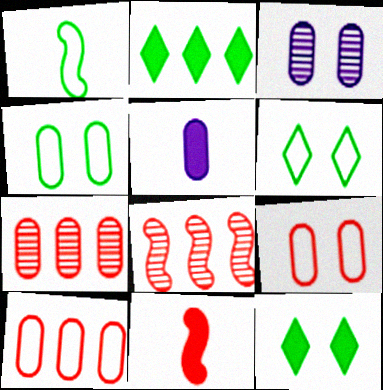[[4, 5, 7], 
[5, 6, 8]]